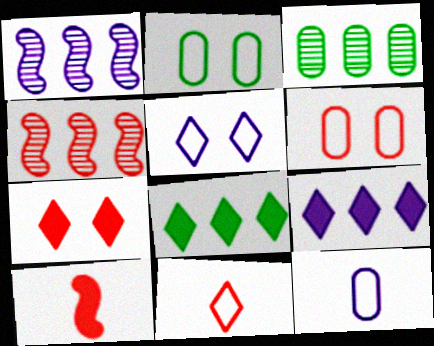[[3, 5, 10]]